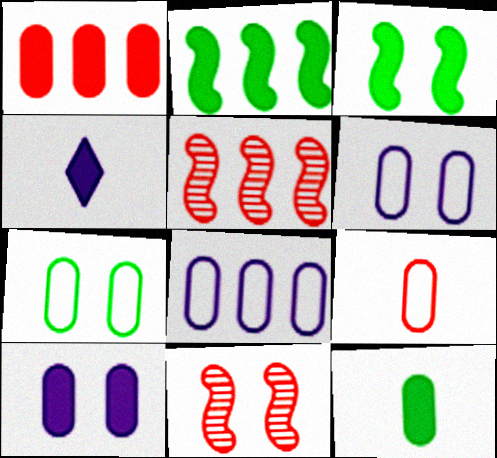[[1, 3, 4], 
[1, 10, 12], 
[4, 5, 7], 
[7, 8, 9]]